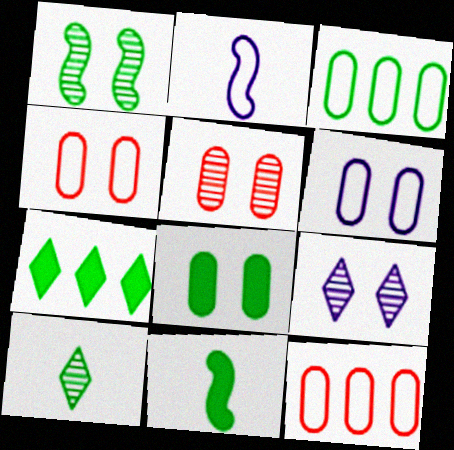[[1, 5, 9], 
[2, 5, 7], 
[5, 6, 8], 
[7, 8, 11], 
[9, 11, 12]]